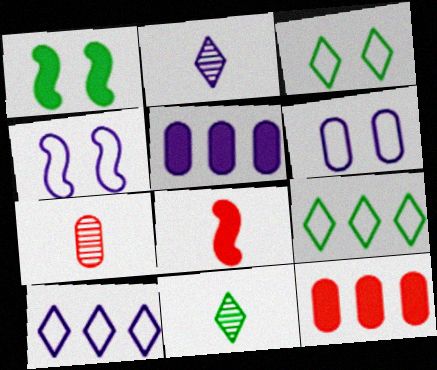[[1, 7, 10], 
[2, 4, 5], 
[4, 11, 12]]